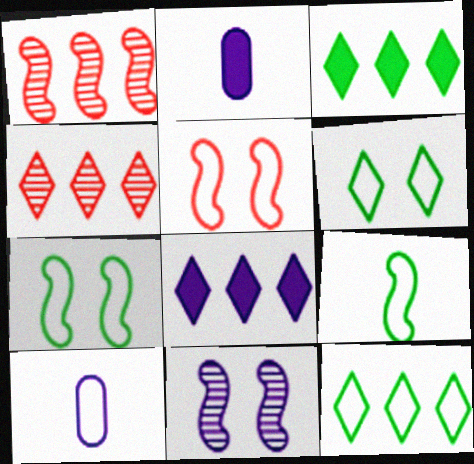[[1, 2, 6], 
[2, 4, 7], 
[4, 8, 12], 
[5, 10, 12], 
[8, 10, 11]]